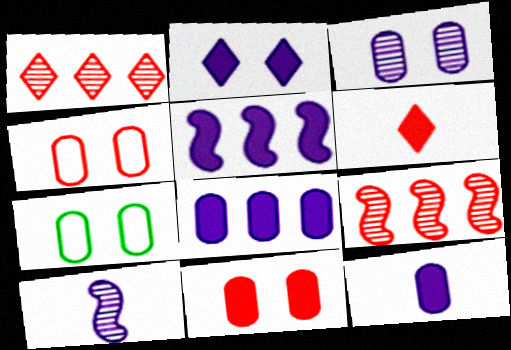[[2, 5, 12], 
[3, 7, 11], 
[4, 6, 9]]